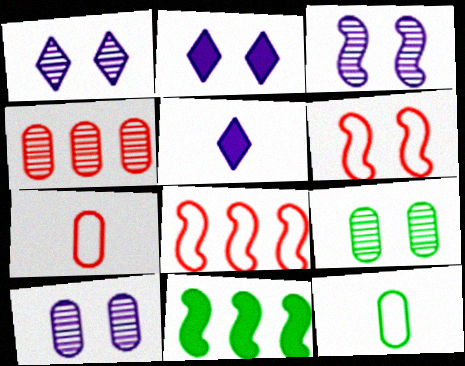[[1, 3, 10], 
[1, 7, 11], 
[2, 6, 9], 
[5, 8, 9]]